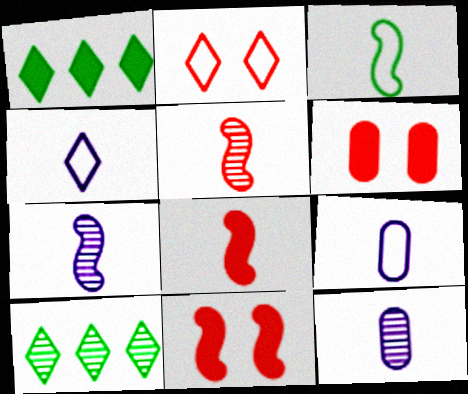[[3, 7, 8], 
[9, 10, 11]]